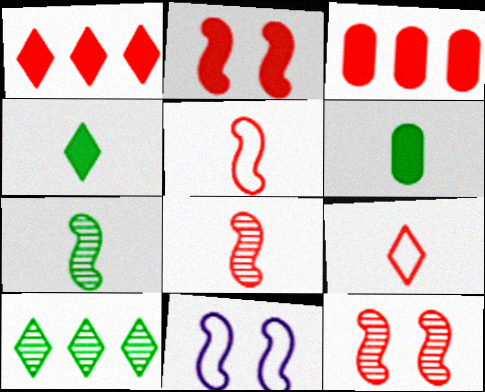[[3, 9, 12]]